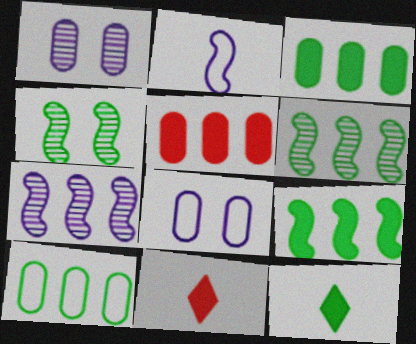[[4, 10, 12], 
[6, 8, 11]]